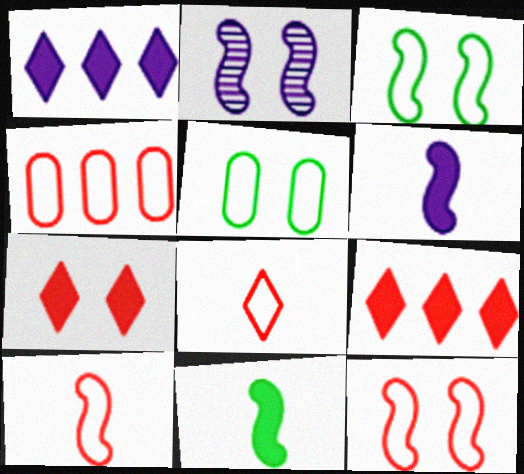[[2, 5, 7], 
[4, 8, 12]]